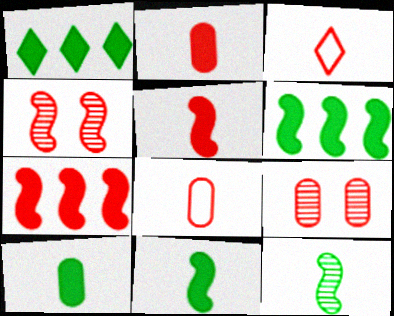[[3, 7, 9]]